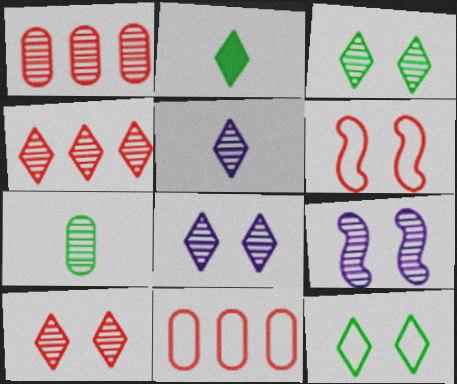[[2, 9, 11], 
[3, 4, 5], 
[3, 8, 10], 
[4, 7, 9]]